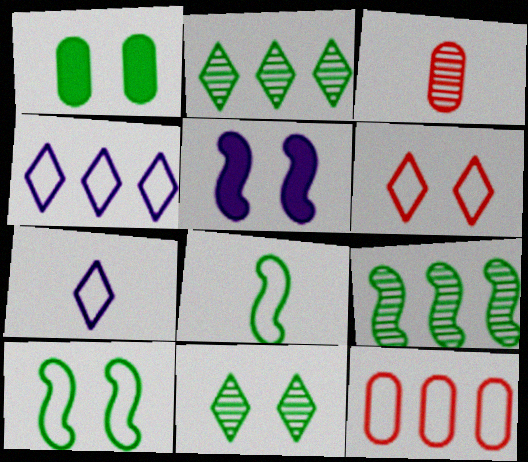[[1, 2, 8], 
[1, 10, 11], 
[7, 10, 12]]